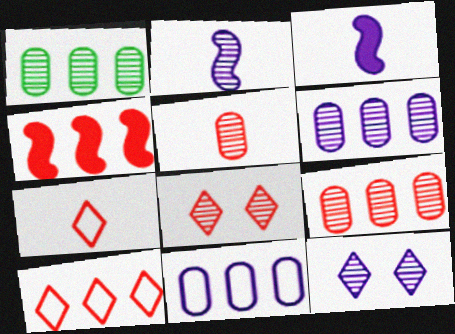[[1, 2, 8], 
[1, 6, 9], 
[2, 6, 12], 
[3, 11, 12], 
[4, 9, 10]]